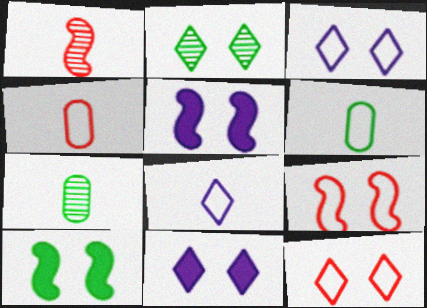[[2, 11, 12]]